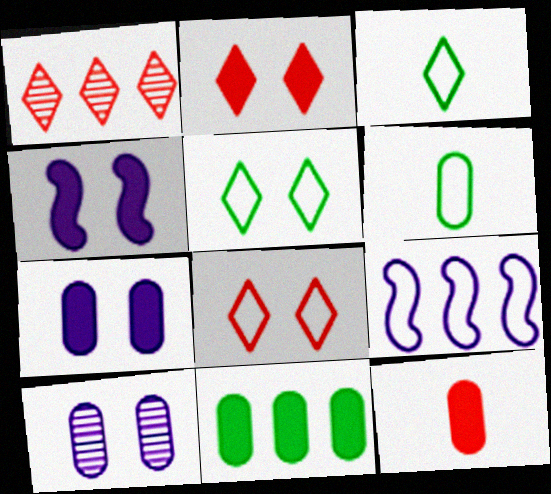[[1, 4, 6], 
[1, 9, 11], 
[6, 8, 9], 
[7, 11, 12]]